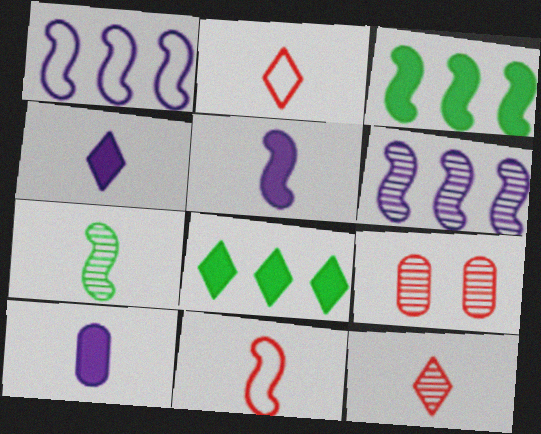[[2, 7, 10], 
[4, 5, 10], 
[5, 7, 11]]